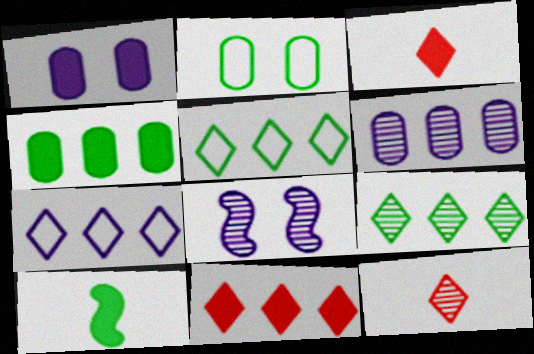[[1, 10, 11], 
[2, 9, 10], 
[7, 9, 11]]